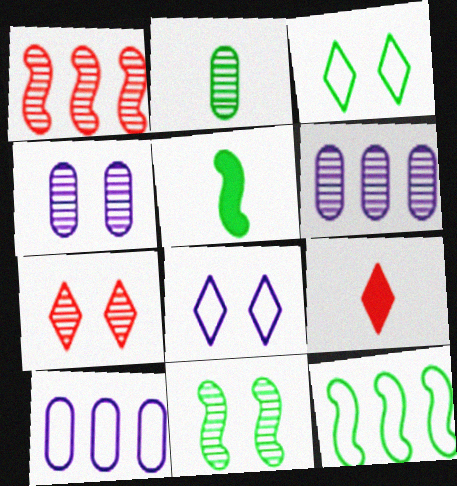[[4, 7, 11], 
[4, 9, 12], 
[5, 7, 10], 
[5, 11, 12], 
[9, 10, 11]]